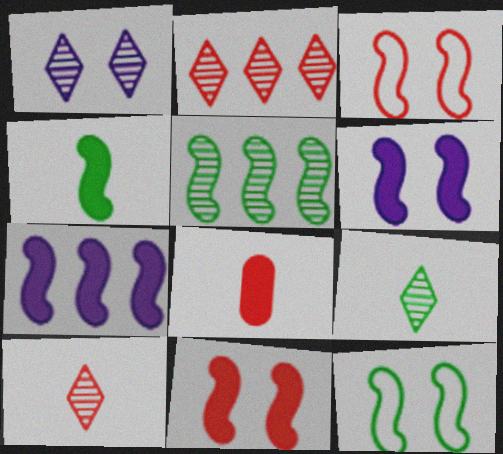[[1, 2, 9], 
[2, 3, 8], 
[4, 5, 12], 
[4, 7, 11]]